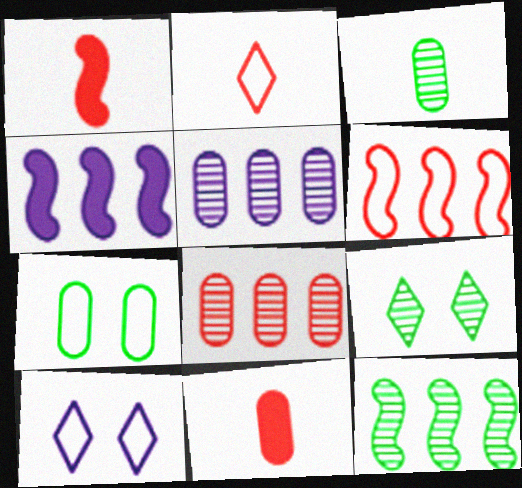[[3, 9, 12], 
[4, 6, 12], 
[5, 7, 11], 
[10, 11, 12]]